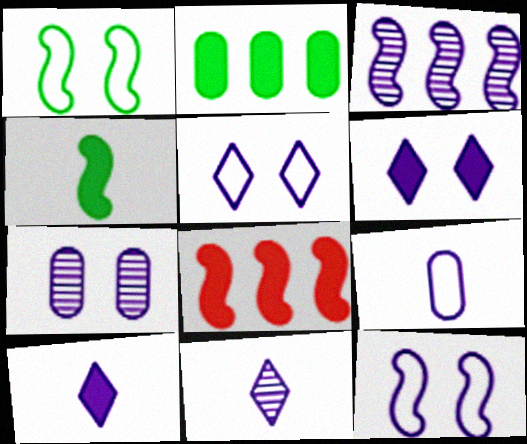[[3, 6, 9], 
[3, 7, 11], 
[6, 7, 12]]